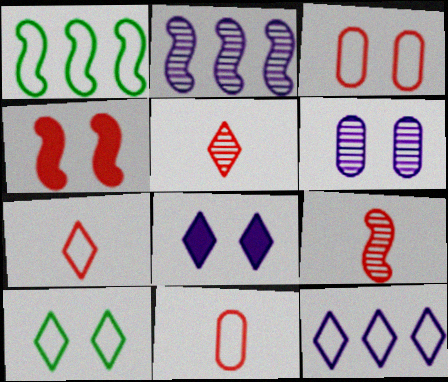[[4, 6, 10], 
[7, 10, 12]]